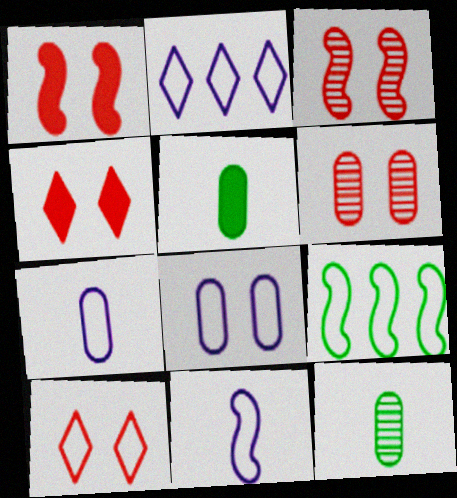[[1, 2, 12], 
[1, 6, 10], 
[2, 3, 5], 
[2, 8, 11], 
[7, 9, 10]]